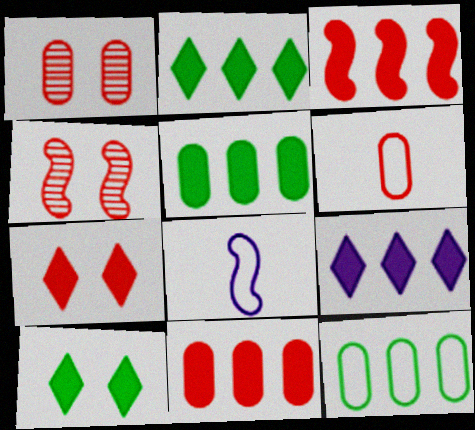[[1, 2, 8], 
[1, 6, 11], 
[3, 5, 9]]